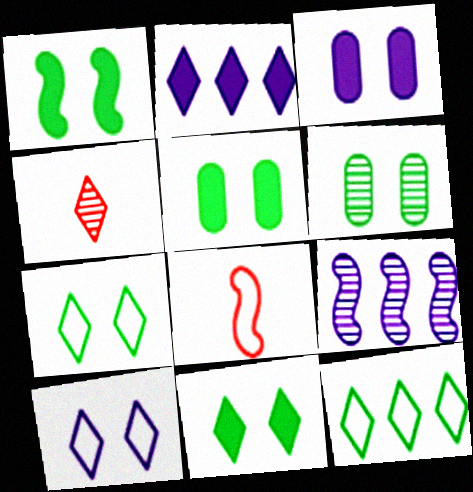[[1, 5, 11], 
[1, 6, 7], 
[1, 8, 9], 
[2, 4, 7], 
[2, 6, 8], 
[4, 6, 9]]